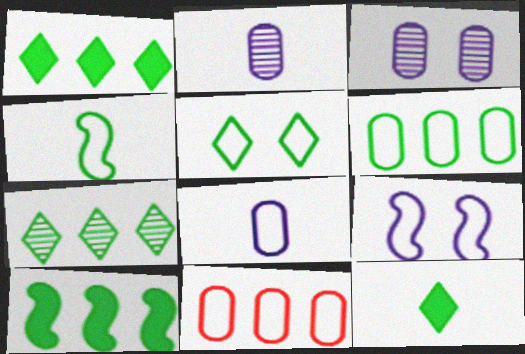[[4, 5, 6], 
[5, 7, 12], 
[6, 7, 10]]